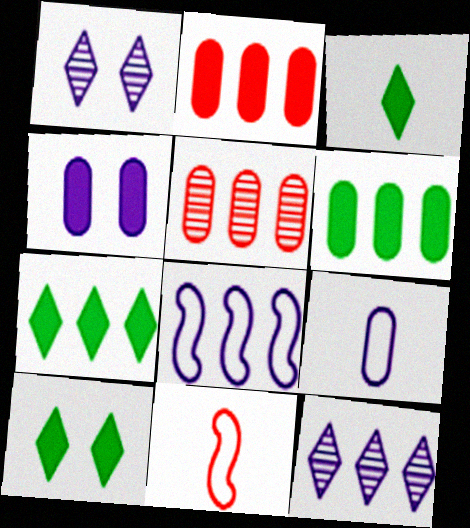[[1, 6, 11], 
[3, 7, 10], 
[5, 7, 8]]